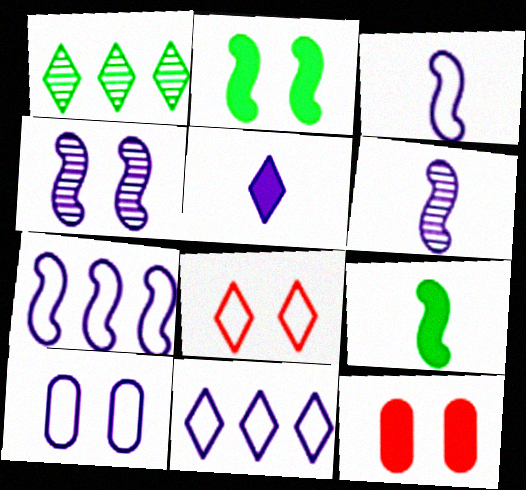[[1, 3, 12], 
[1, 5, 8], 
[3, 10, 11]]